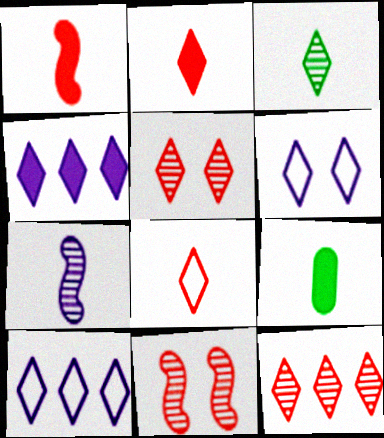[[7, 8, 9], 
[9, 10, 11]]